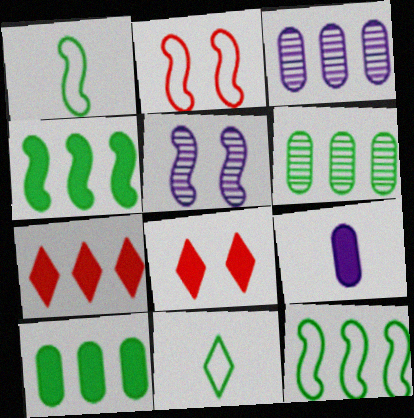[[1, 3, 8], 
[3, 7, 12], 
[4, 8, 9]]